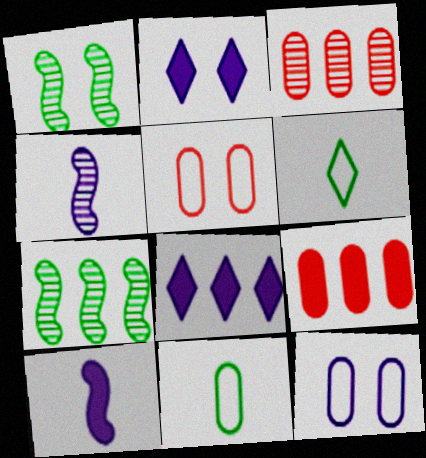[[1, 2, 5], 
[4, 8, 12]]